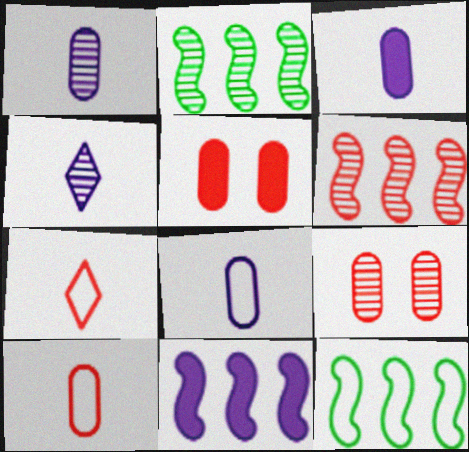[[1, 3, 8], 
[2, 4, 9], 
[4, 5, 12], 
[5, 6, 7], 
[6, 11, 12]]